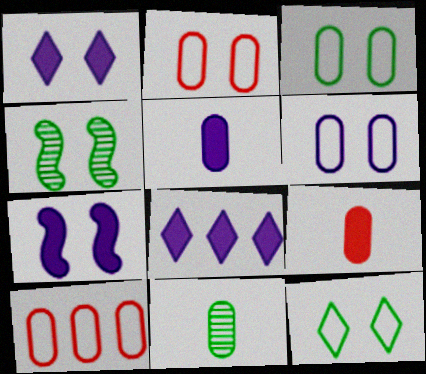[[1, 2, 4], 
[2, 3, 6], 
[5, 7, 8]]